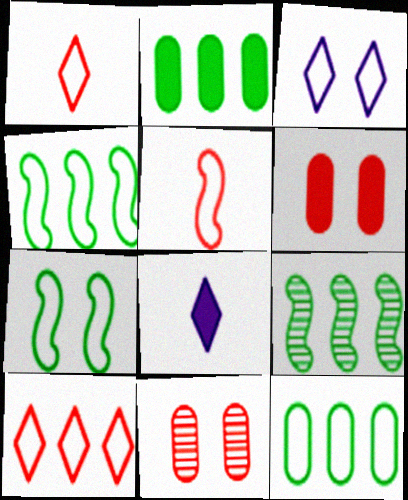[[3, 5, 12], 
[4, 8, 11]]